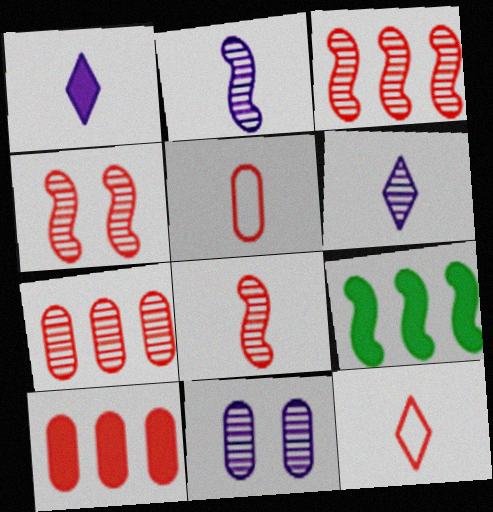[[3, 4, 8], 
[4, 10, 12], 
[9, 11, 12]]